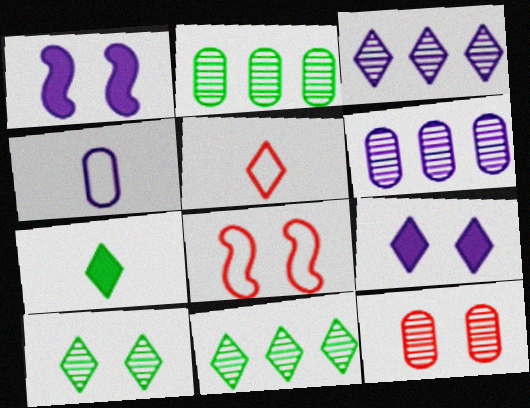[[1, 2, 5], 
[1, 3, 4], 
[5, 9, 11], 
[6, 7, 8]]